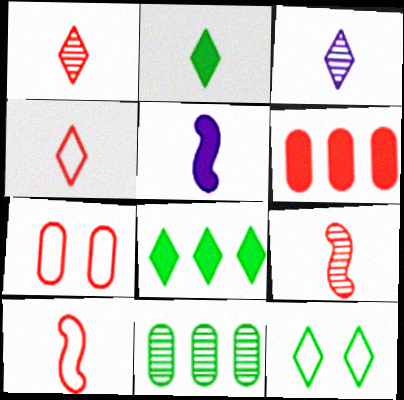[[2, 3, 4]]